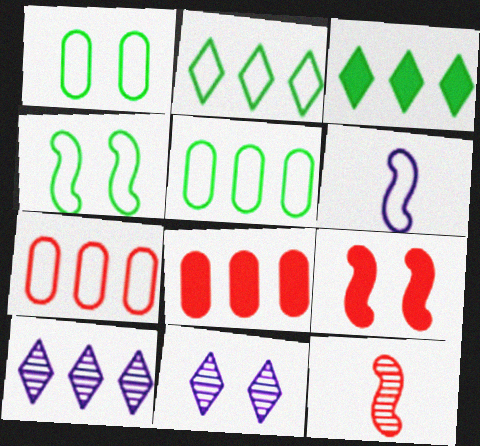[[1, 9, 11]]